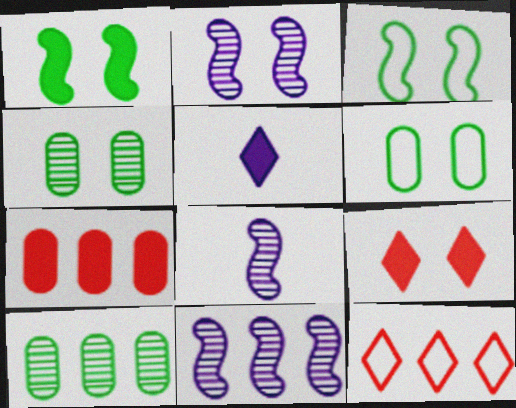[[1, 5, 7], 
[2, 6, 9], 
[2, 8, 11]]